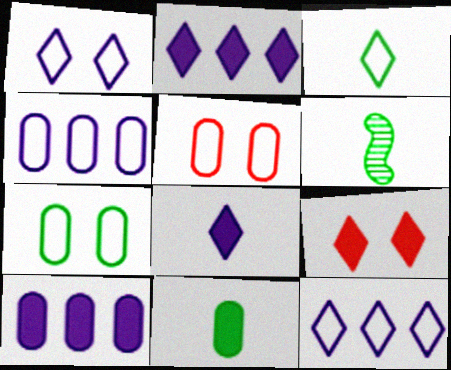[[2, 5, 6], 
[3, 6, 11], 
[4, 6, 9]]